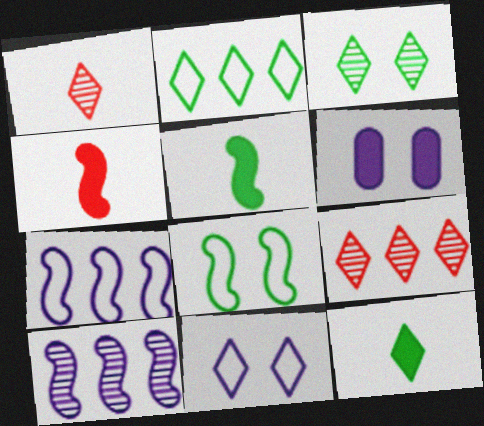[[2, 3, 12], 
[4, 8, 10], 
[9, 11, 12]]